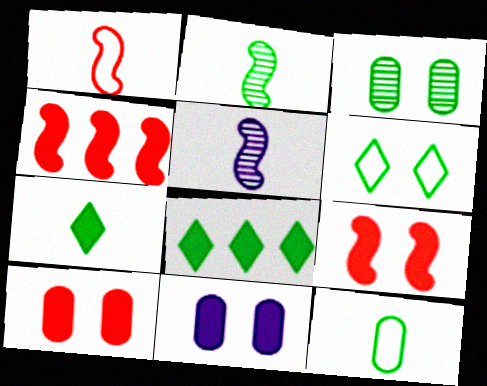[[2, 7, 12], 
[4, 7, 11]]